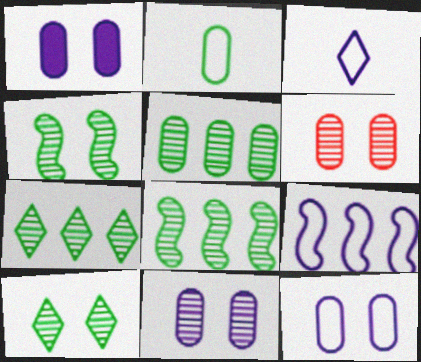[[1, 11, 12], 
[3, 9, 12], 
[5, 7, 8]]